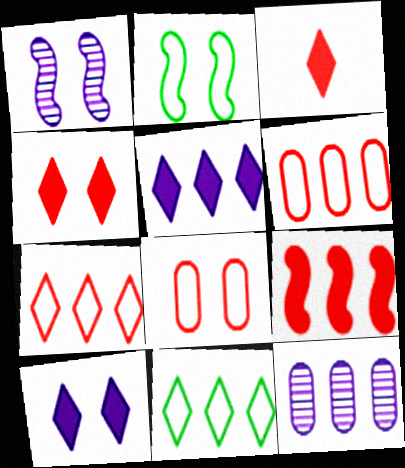[[2, 3, 12], 
[9, 11, 12]]